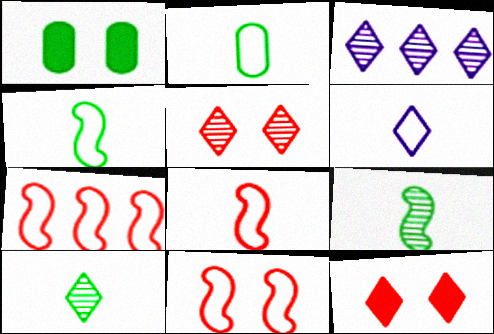[[1, 3, 8], 
[2, 6, 8], 
[3, 5, 10], 
[7, 8, 11]]